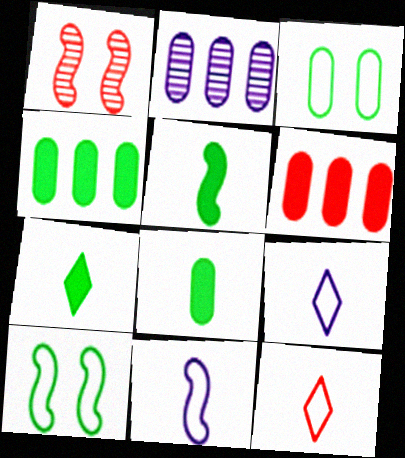[[1, 4, 9], 
[1, 6, 12], 
[5, 7, 8]]